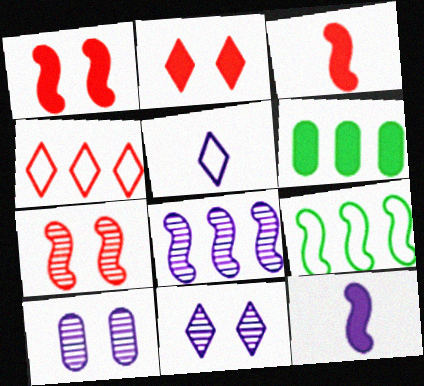[[2, 6, 12], 
[4, 6, 8], 
[5, 6, 7], 
[7, 9, 12]]